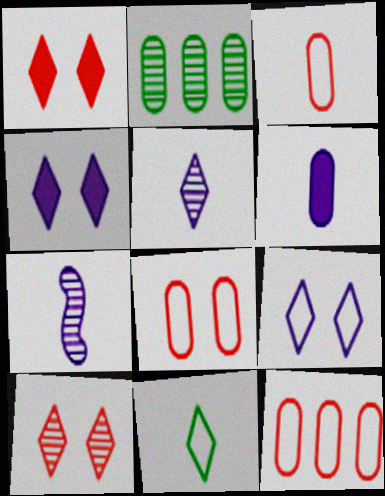[[2, 6, 8], 
[2, 7, 10], 
[3, 8, 12]]